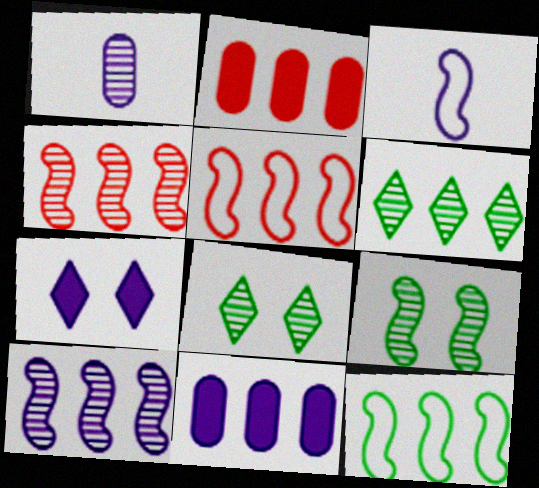[[1, 4, 8], 
[2, 3, 8], 
[5, 6, 11]]